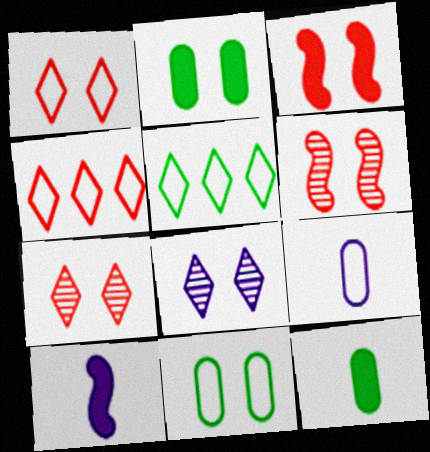[[3, 8, 11]]